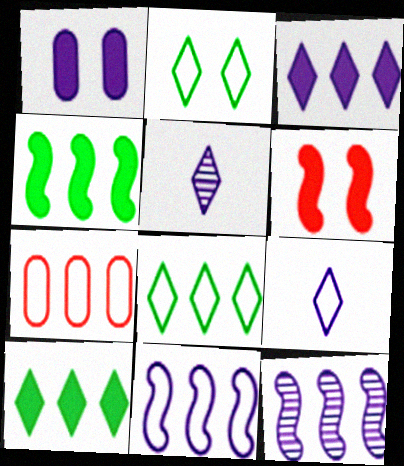[[1, 5, 11], 
[1, 9, 12], 
[7, 8, 11], 
[7, 10, 12]]